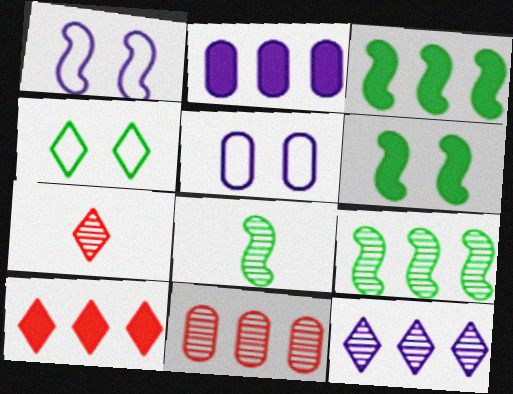[[2, 3, 10], 
[3, 5, 7], 
[5, 8, 10], 
[9, 11, 12]]